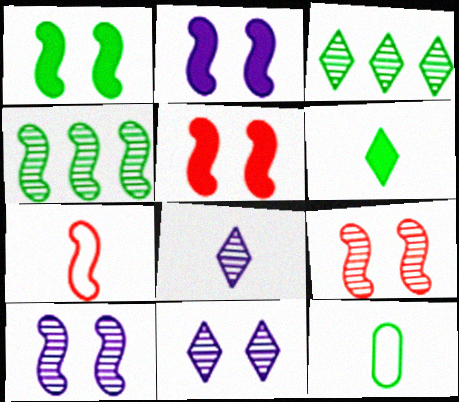[[1, 2, 5], 
[1, 3, 12], 
[2, 4, 7]]